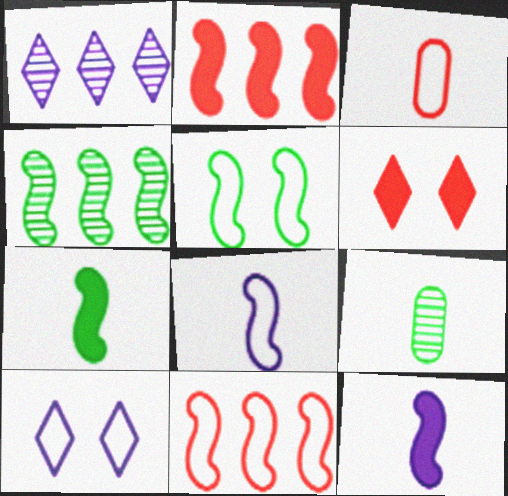[[2, 9, 10], 
[4, 5, 7], 
[5, 8, 11]]